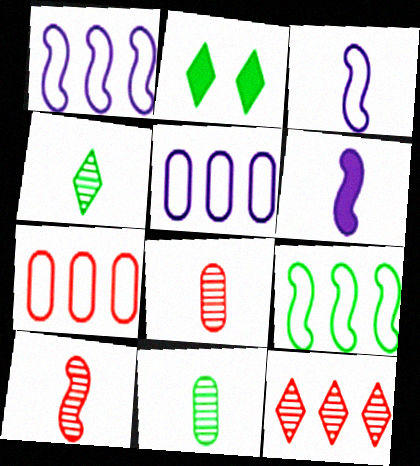[[1, 2, 8], 
[2, 5, 10], 
[2, 9, 11]]